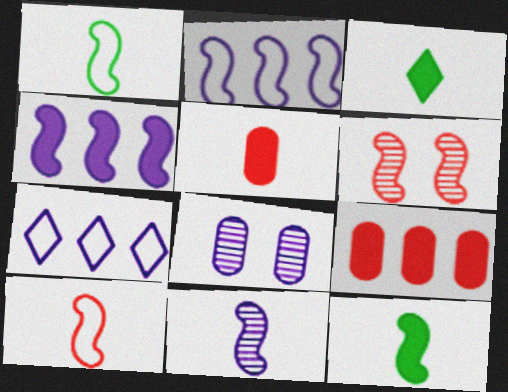[[1, 4, 6], 
[2, 6, 12], 
[10, 11, 12]]